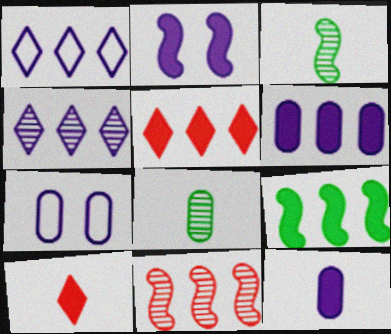[[3, 5, 7], 
[5, 6, 9]]